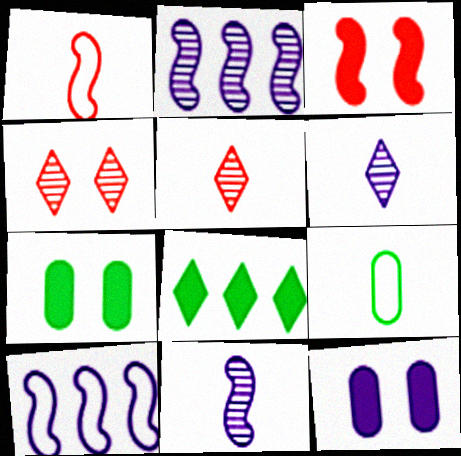[[5, 7, 10], 
[6, 10, 12]]